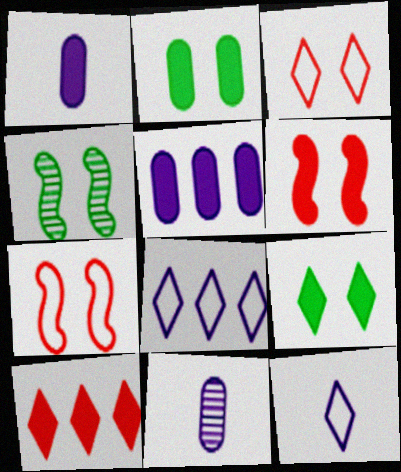[]